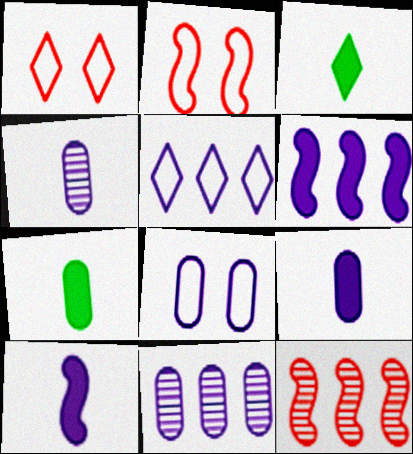[[2, 3, 11], 
[3, 8, 12], 
[5, 6, 11], 
[8, 9, 11]]